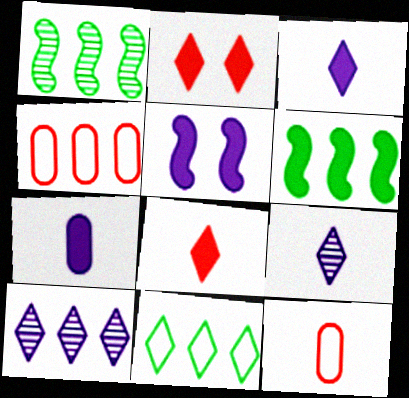[[2, 6, 7], 
[2, 9, 11], 
[4, 6, 10]]